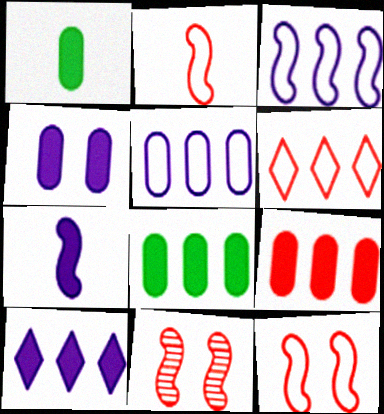[[1, 4, 9], 
[4, 7, 10]]